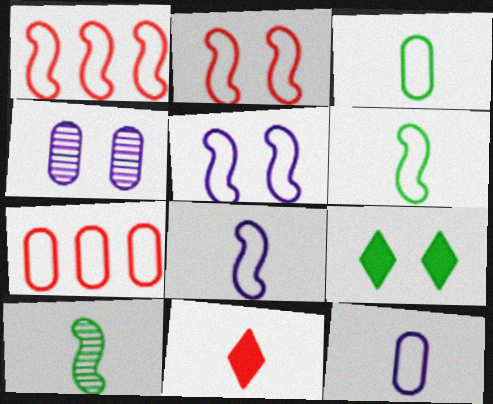[[1, 5, 6], 
[2, 4, 9], 
[10, 11, 12]]